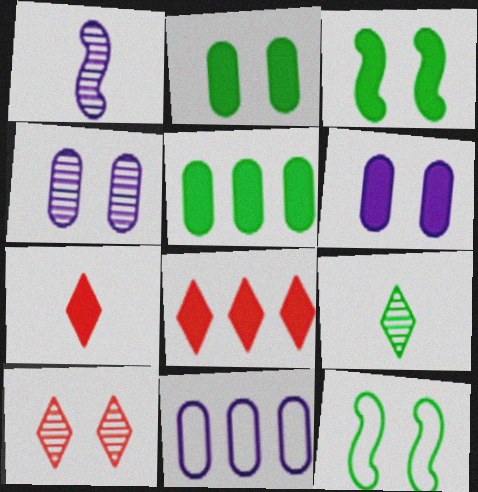[[5, 9, 12], 
[6, 10, 12]]